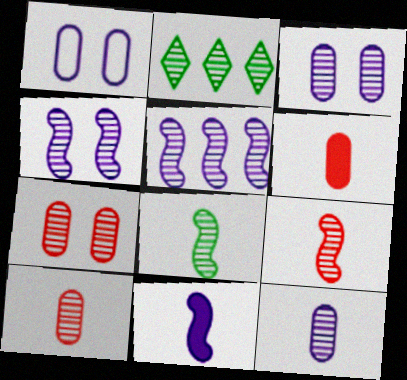[[2, 3, 9], 
[2, 4, 10]]